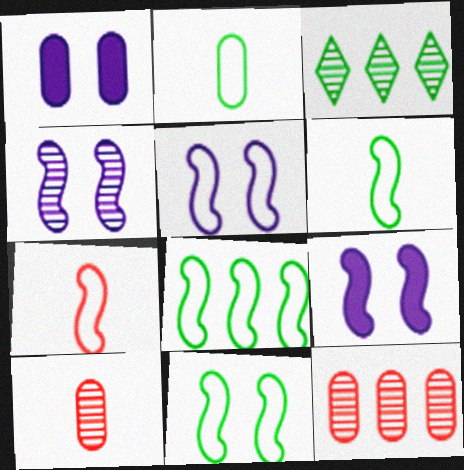[[1, 2, 12], 
[1, 3, 7], 
[3, 4, 10], 
[4, 5, 9], 
[5, 7, 8], 
[6, 8, 11]]